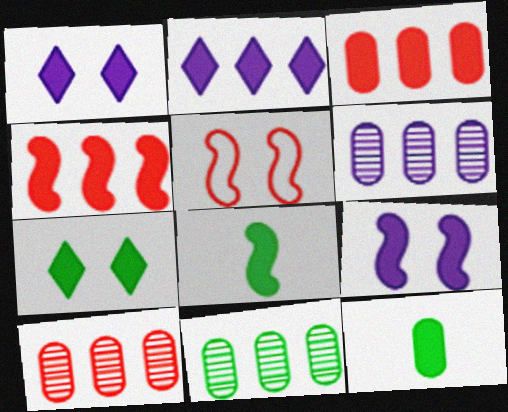[[1, 3, 8], 
[1, 4, 12], 
[4, 8, 9], 
[6, 10, 11]]